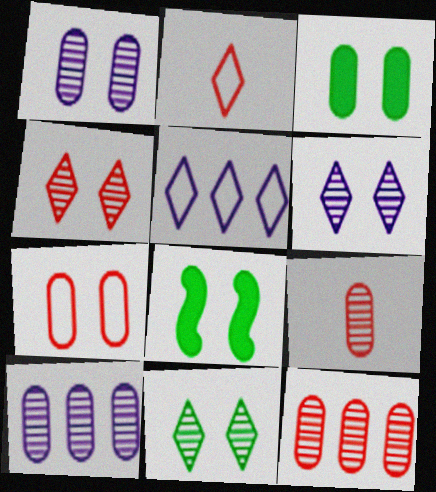[[1, 3, 7], 
[2, 8, 10], 
[4, 6, 11], 
[5, 8, 9], 
[6, 7, 8]]